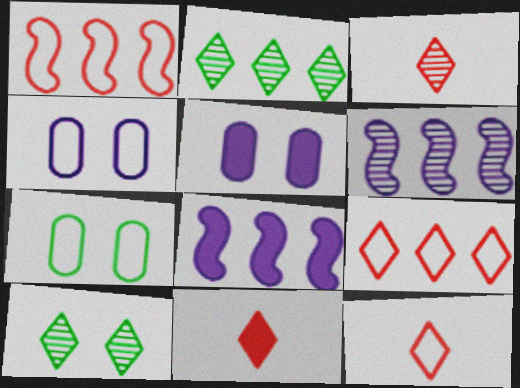[[3, 7, 8], 
[3, 11, 12], 
[6, 7, 11]]